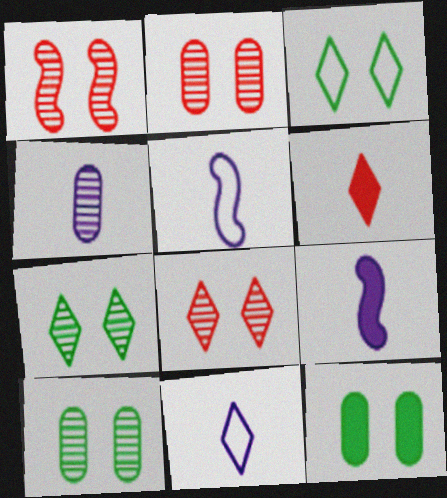[[1, 2, 8], 
[4, 9, 11]]